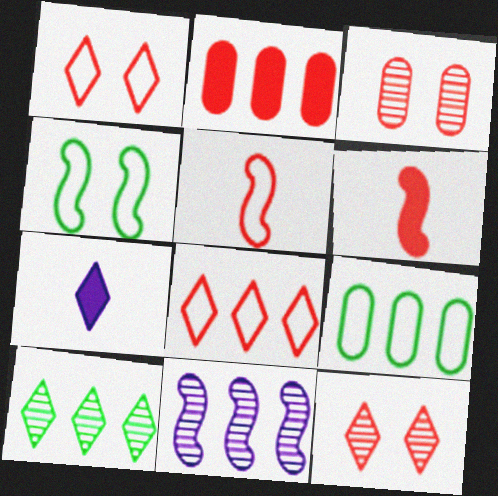[[1, 7, 10], 
[2, 5, 12], 
[3, 6, 8], 
[4, 6, 11]]